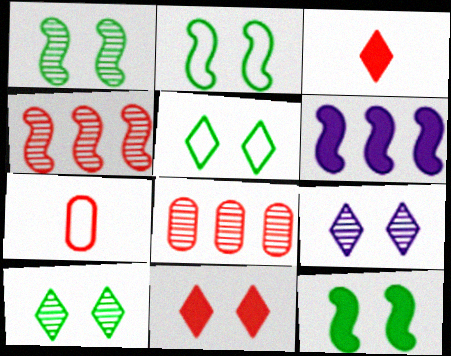[[1, 2, 12], 
[4, 7, 11], 
[5, 9, 11], 
[6, 7, 10]]